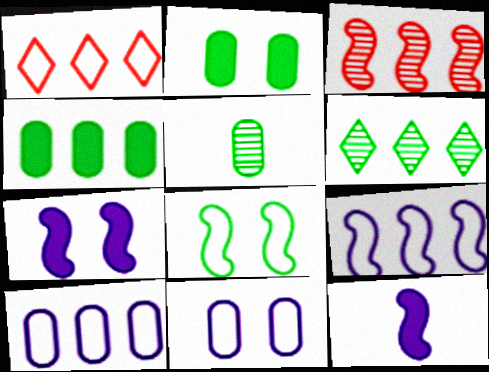[[1, 5, 7], 
[3, 8, 12]]